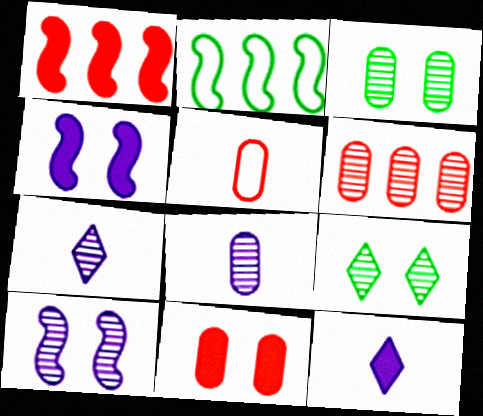[[2, 7, 11], 
[3, 6, 8], 
[5, 6, 11]]